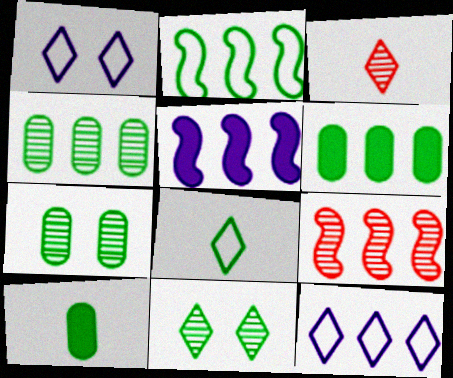[[1, 9, 10], 
[2, 5, 9], 
[2, 10, 11], 
[6, 9, 12]]